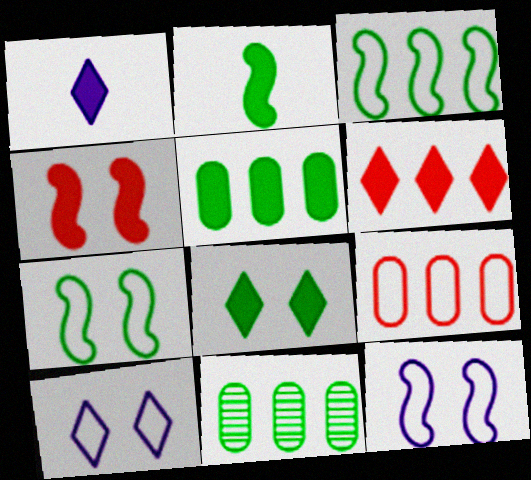[[1, 4, 5], 
[1, 6, 8], 
[2, 5, 8]]